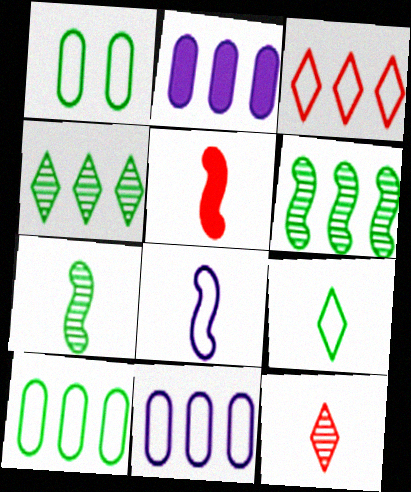[[1, 3, 8], 
[2, 3, 6], 
[5, 7, 8]]